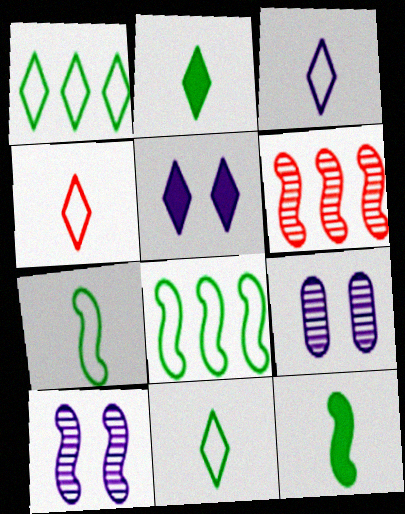[[3, 4, 11]]